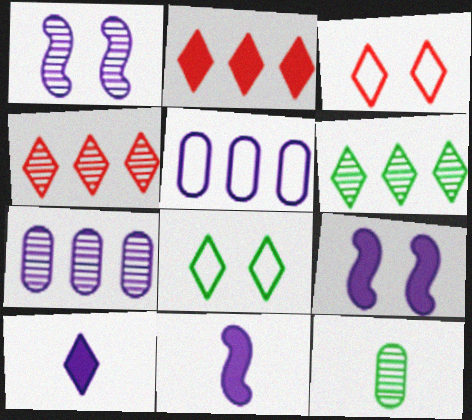[[1, 4, 12], 
[1, 5, 10], 
[3, 6, 10], 
[4, 8, 10]]